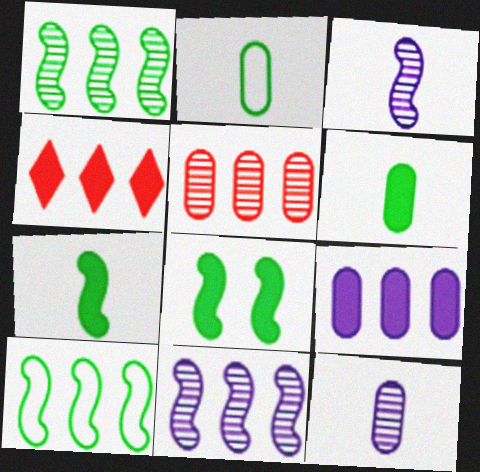[]